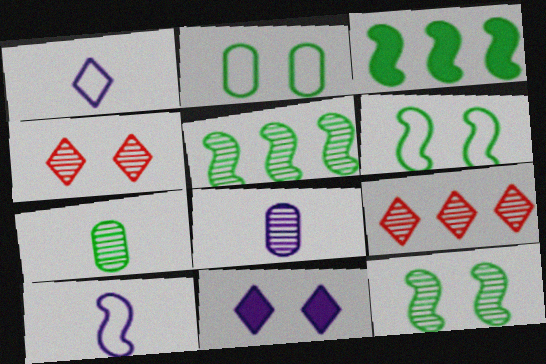[[4, 5, 8], 
[8, 9, 12]]